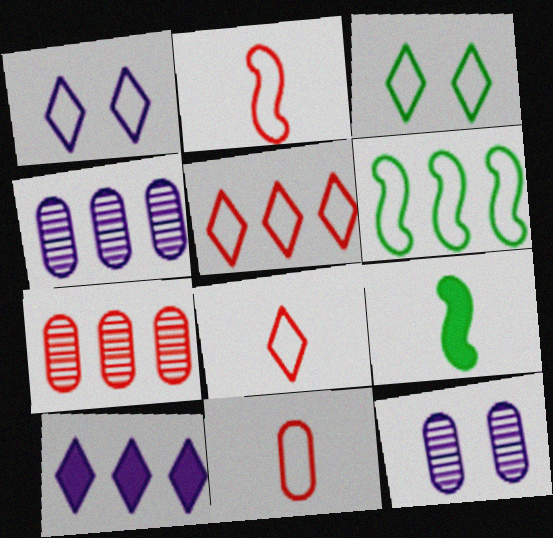[[1, 6, 11], 
[1, 7, 9], 
[2, 8, 11], 
[5, 9, 12], 
[6, 7, 10]]